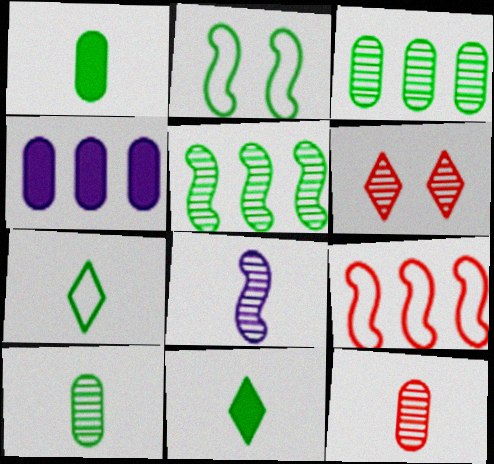[[2, 3, 11], 
[3, 6, 8]]